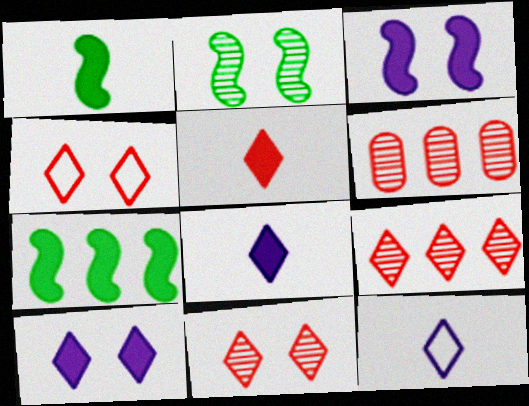[[4, 5, 9]]